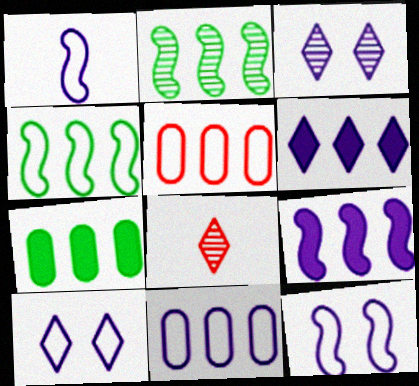[[1, 10, 11], 
[2, 5, 6], 
[7, 8, 12]]